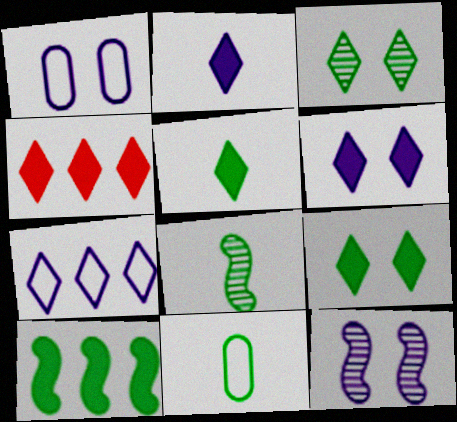[[1, 4, 8], 
[1, 6, 12], 
[2, 4, 9], 
[3, 10, 11], 
[4, 5, 6], 
[4, 11, 12], 
[5, 8, 11]]